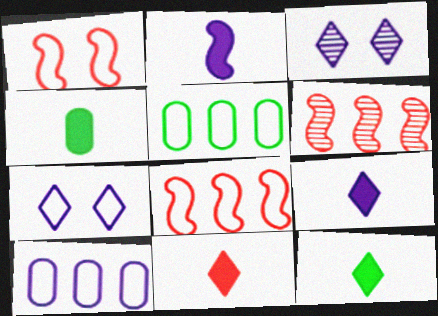[[2, 3, 10], 
[2, 4, 11], 
[3, 4, 8], 
[4, 6, 7], 
[9, 11, 12]]